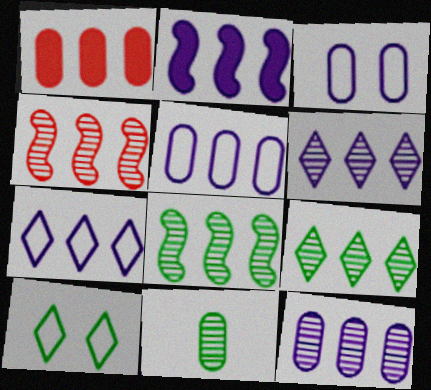[[1, 3, 11], 
[1, 7, 8], 
[2, 5, 6], 
[2, 7, 12], 
[4, 9, 12]]